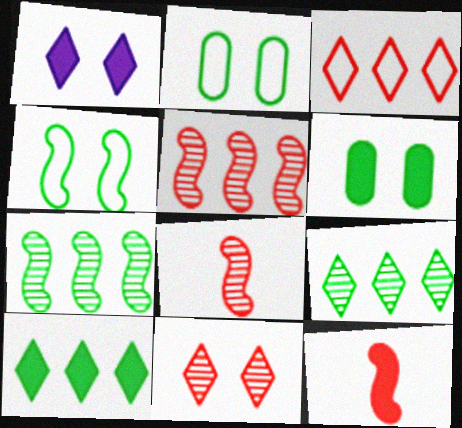[]